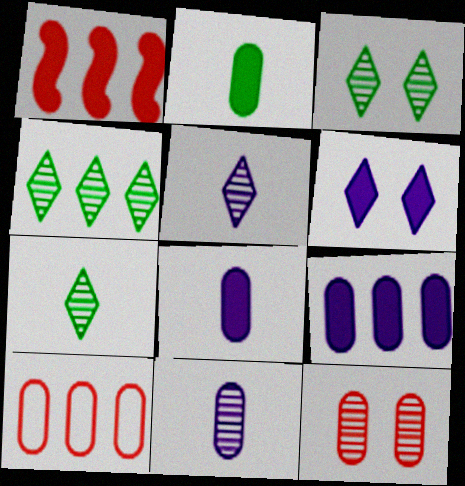[[1, 2, 6], 
[3, 4, 7]]